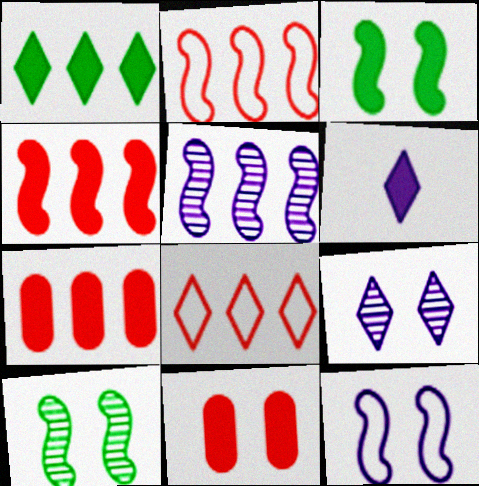[[3, 6, 7]]